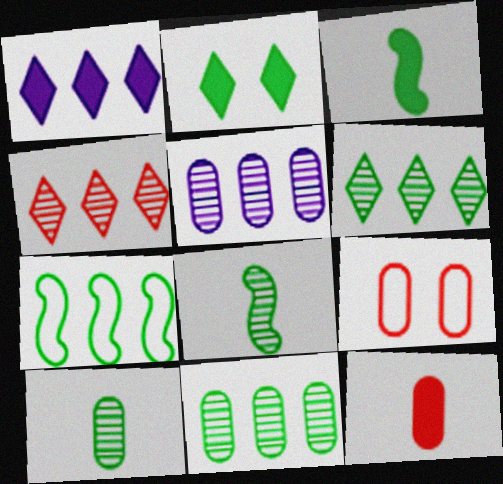[[1, 8, 9], 
[2, 7, 10]]